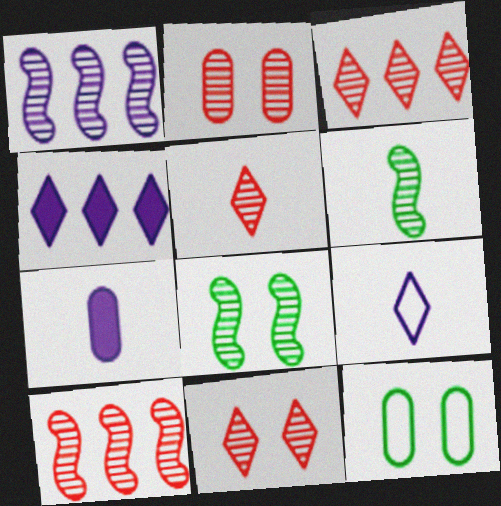[[2, 5, 10], 
[3, 5, 11]]